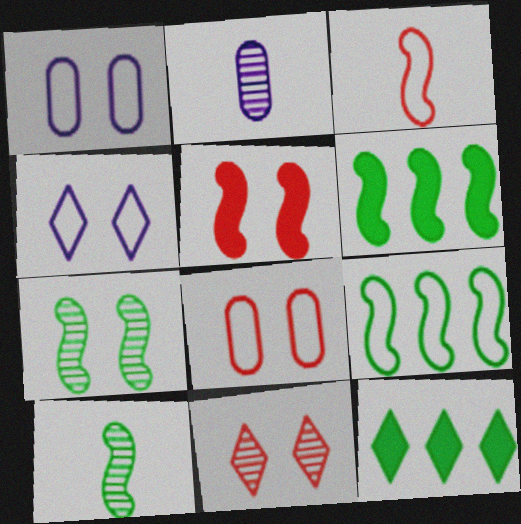[[5, 8, 11]]